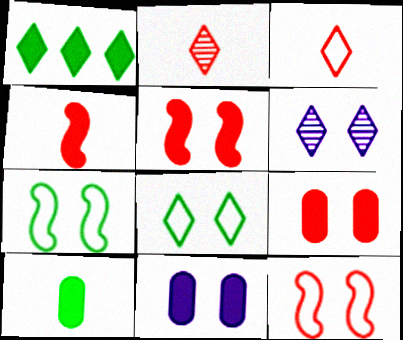[[1, 3, 6], 
[1, 4, 11], 
[6, 7, 9]]